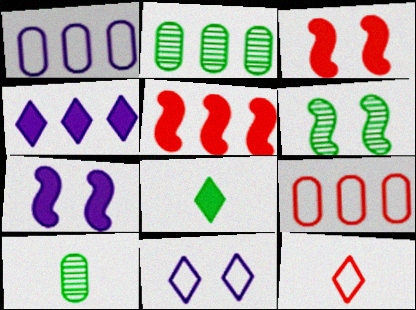[[2, 7, 12], 
[5, 10, 11]]